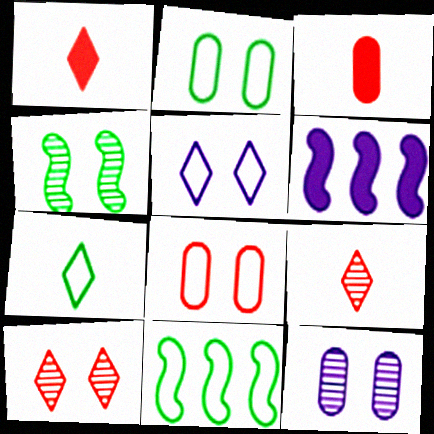[[1, 11, 12], 
[2, 6, 9], 
[2, 7, 11], 
[4, 10, 12]]